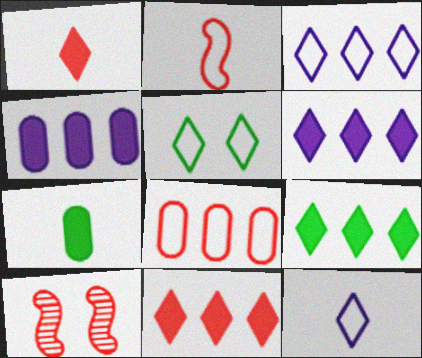[[1, 8, 10], 
[3, 7, 10], 
[6, 9, 11]]